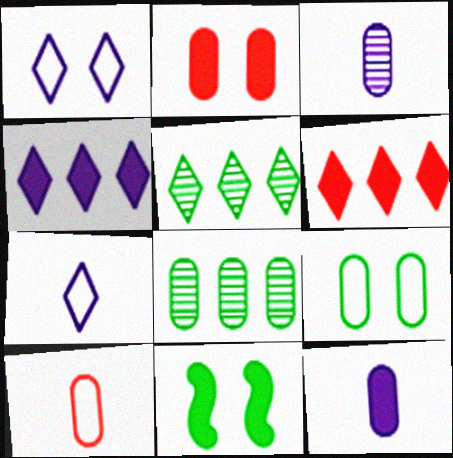[[6, 11, 12]]